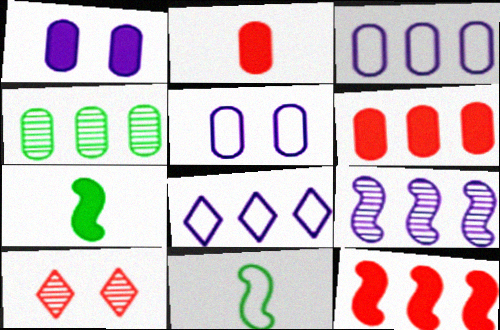[[2, 4, 5], 
[3, 4, 6], 
[3, 7, 10], 
[4, 8, 12]]